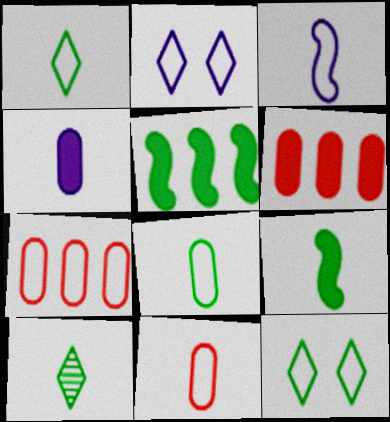[[1, 3, 11], 
[3, 7, 12], 
[8, 9, 10]]